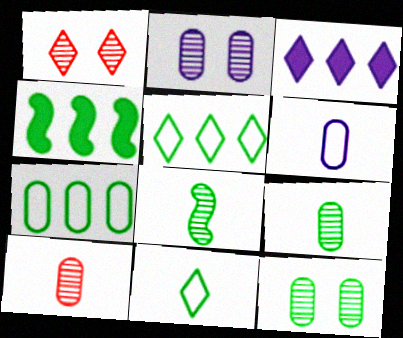[[1, 3, 11], 
[1, 4, 6], 
[4, 11, 12]]